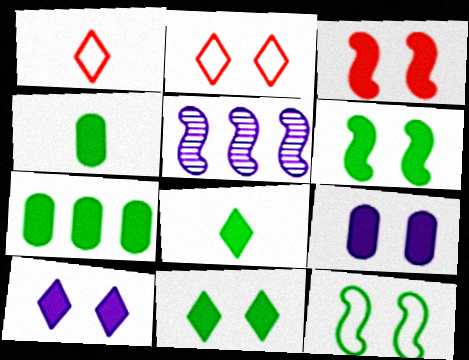[[2, 4, 5], 
[3, 9, 11], 
[6, 7, 8]]